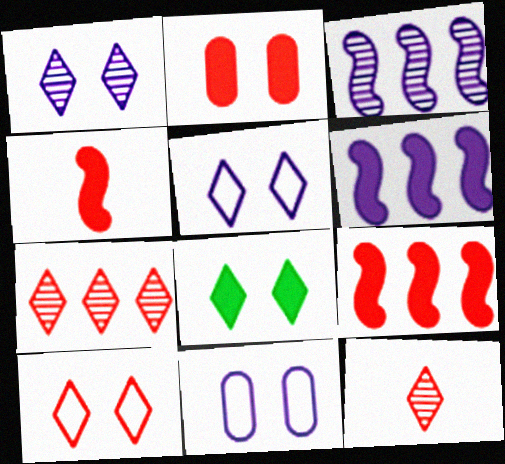[[1, 8, 10]]